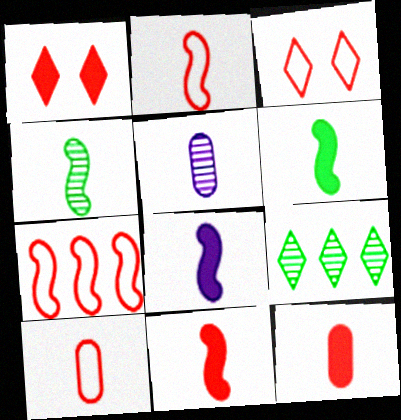[[2, 4, 8], 
[3, 7, 10], 
[6, 8, 11]]